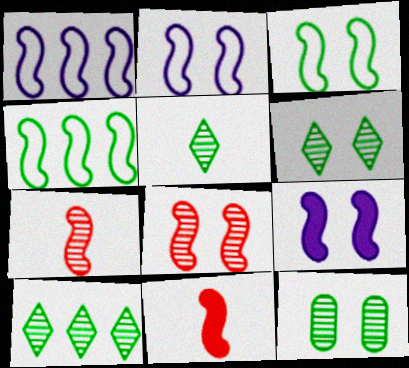[[3, 8, 9], 
[4, 7, 9], 
[5, 6, 10]]